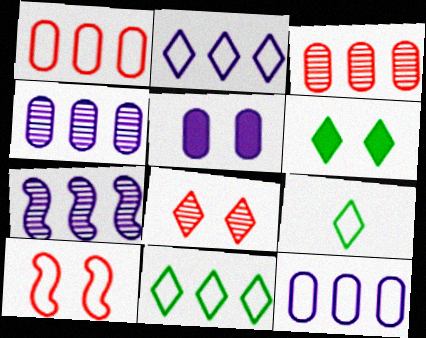[[9, 10, 12]]